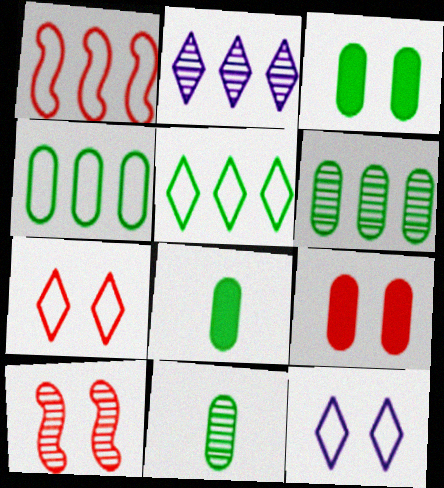[[2, 10, 11], 
[3, 4, 11], 
[3, 10, 12], 
[7, 9, 10]]